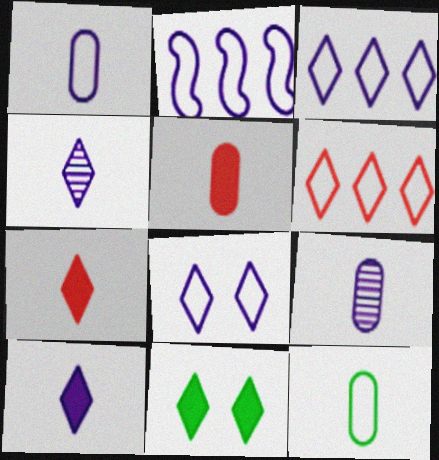[[1, 2, 8], 
[4, 6, 11], 
[5, 9, 12]]